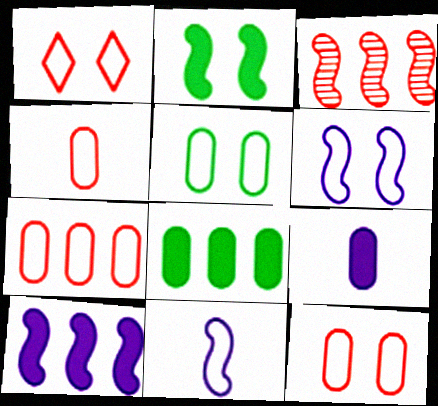[[1, 5, 6], 
[2, 3, 11], 
[4, 7, 12]]